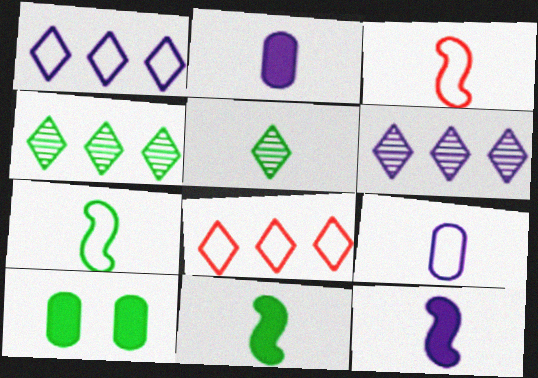[[2, 3, 5], 
[3, 6, 10], 
[4, 7, 10]]